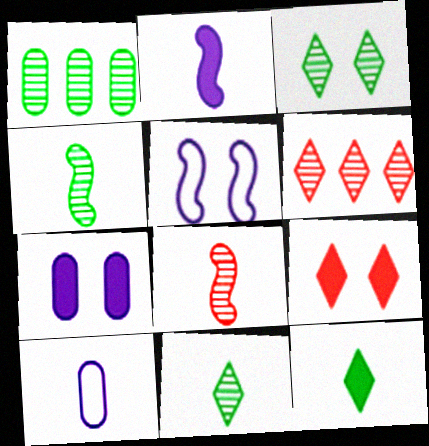[[1, 3, 4], 
[8, 10, 12]]